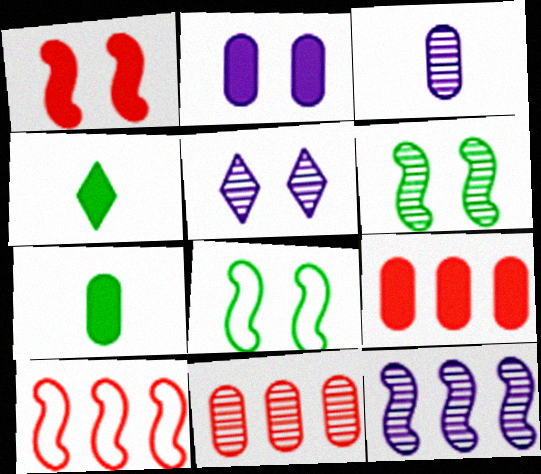[[2, 7, 9], 
[3, 5, 12], 
[5, 7, 10]]